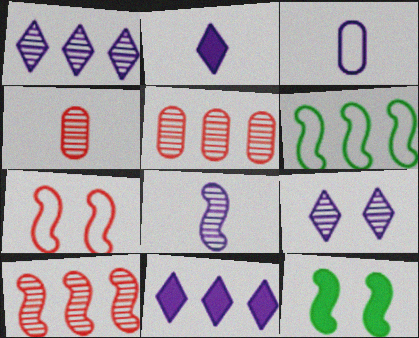[[2, 3, 8], 
[5, 6, 11]]